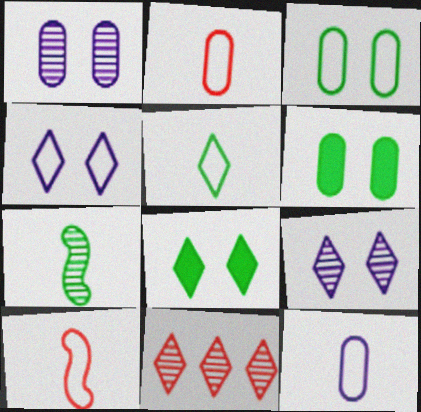[[1, 7, 11], 
[5, 10, 12]]